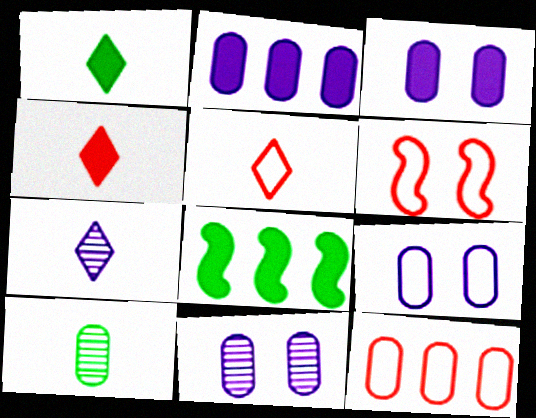[[1, 5, 7], 
[3, 4, 8], 
[3, 9, 11], 
[3, 10, 12], 
[5, 6, 12], 
[5, 8, 11]]